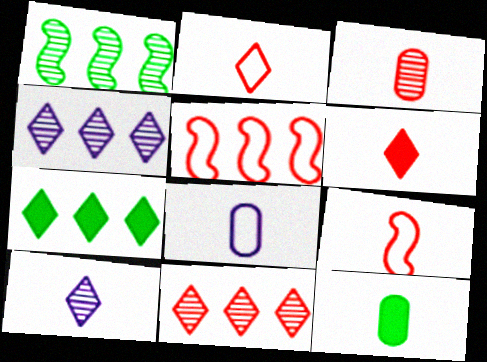[[3, 6, 9], 
[3, 8, 12], 
[9, 10, 12]]